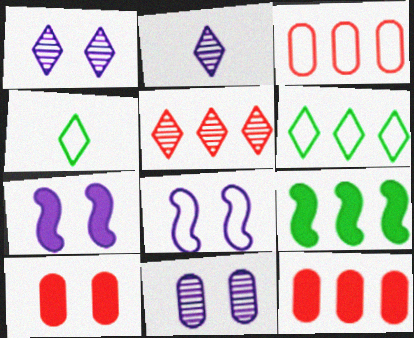[[3, 4, 8]]